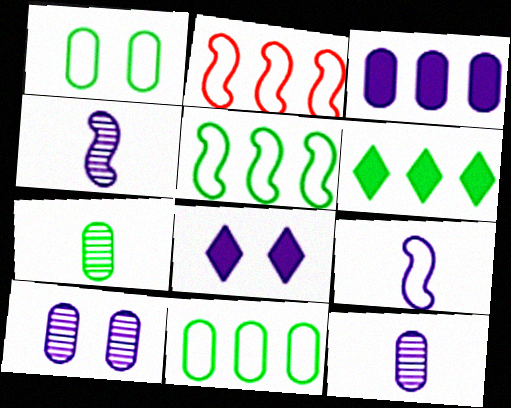[[2, 7, 8]]